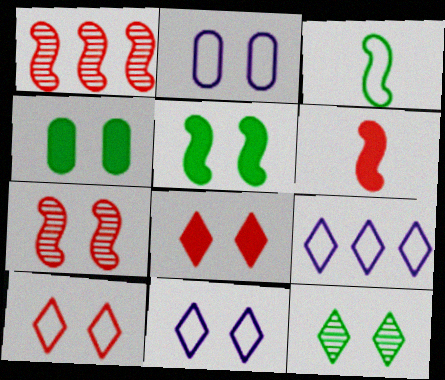[[4, 7, 11], 
[8, 11, 12]]